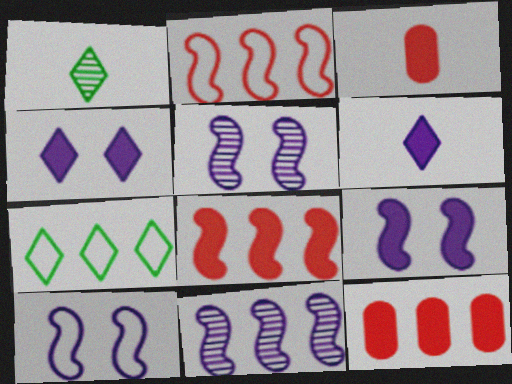[[1, 10, 12], 
[3, 5, 7], 
[5, 9, 10], 
[7, 11, 12]]